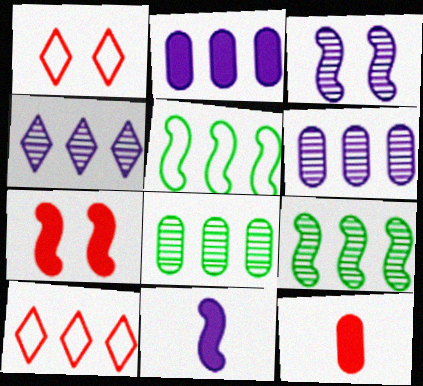[[1, 8, 11], 
[2, 9, 10]]